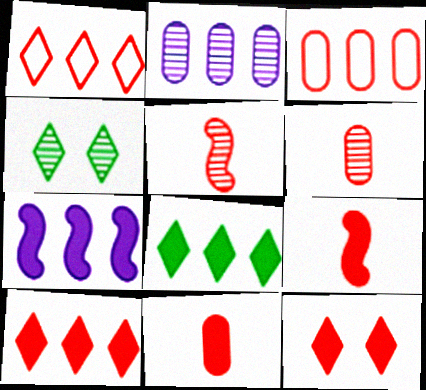[[2, 4, 5], 
[3, 5, 12]]